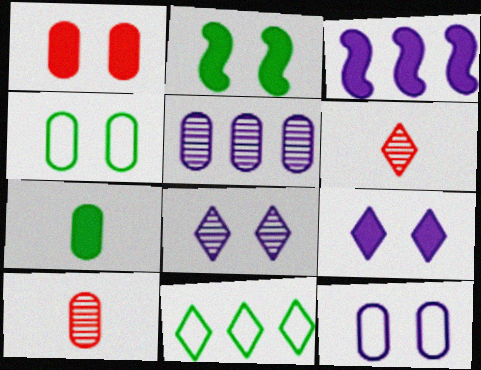[[1, 2, 9], 
[3, 4, 6], 
[6, 9, 11]]